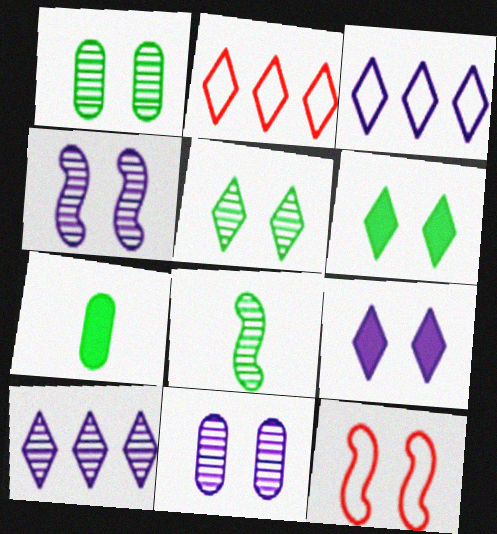[[1, 9, 12], 
[2, 4, 7], 
[6, 11, 12], 
[7, 10, 12]]